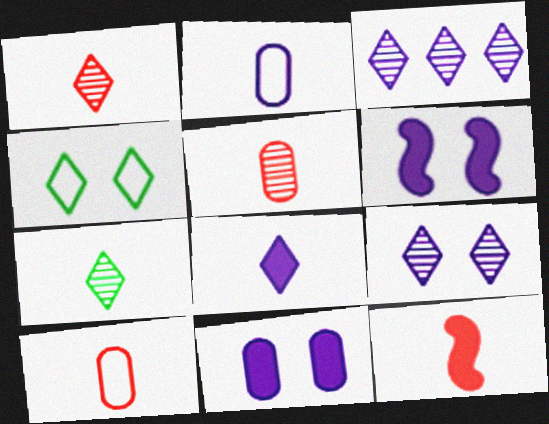[[1, 10, 12], 
[2, 3, 6], 
[2, 7, 12]]